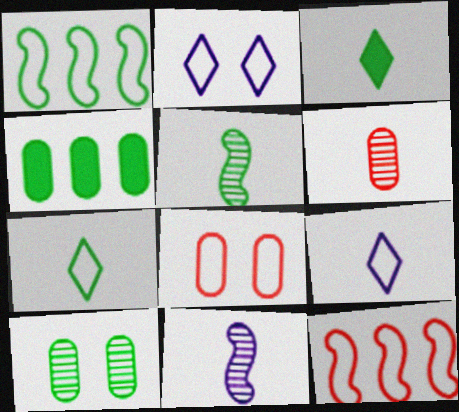[[1, 3, 10], 
[1, 8, 9]]